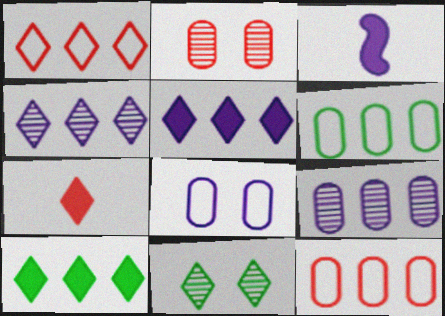[[1, 4, 10], 
[3, 4, 8], 
[3, 11, 12]]